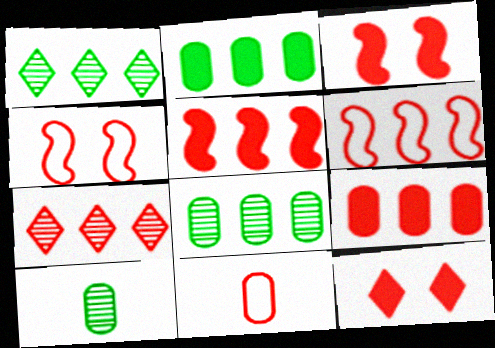[[3, 7, 11], 
[6, 7, 9]]